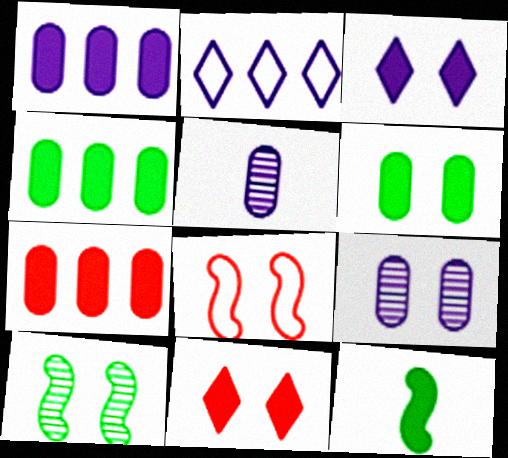[[1, 4, 7], 
[1, 11, 12], 
[3, 7, 12]]